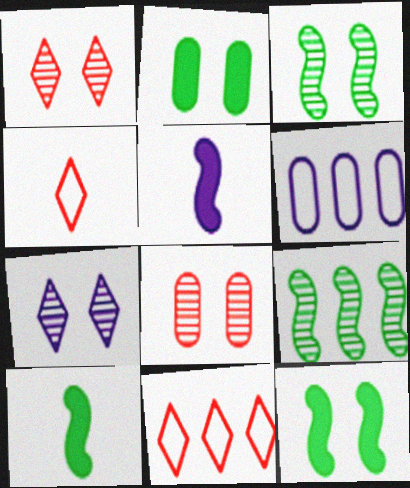[[1, 6, 10], 
[3, 7, 8], 
[5, 6, 7]]